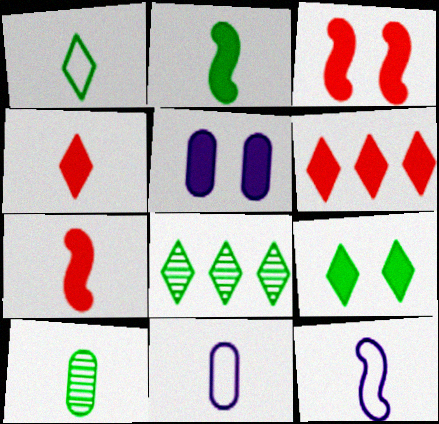[[1, 2, 10], 
[1, 8, 9], 
[2, 5, 6], 
[3, 5, 9], 
[3, 8, 11], 
[4, 10, 12]]